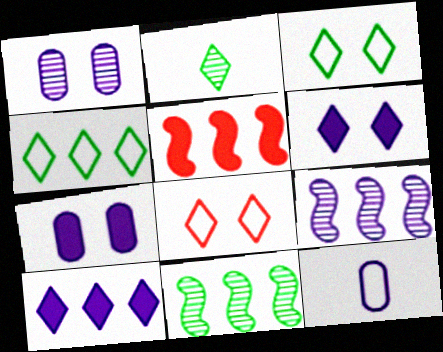[[2, 8, 10], 
[6, 9, 12]]